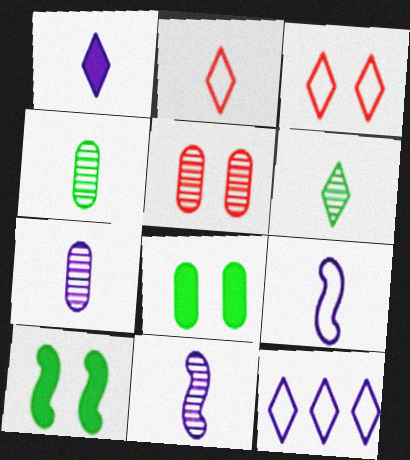[[1, 2, 6], 
[1, 7, 9]]